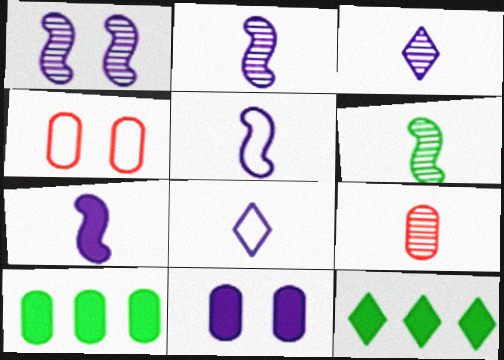[[2, 4, 12], 
[2, 5, 7], 
[3, 6, 9]]